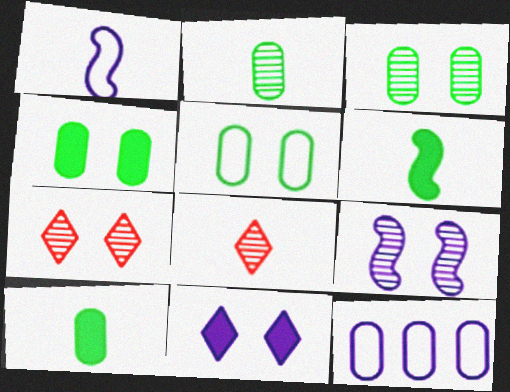[[1, 8, 10], 
[3, 4, 5], 
[3, 7, 9], 
[6, 7, 12]]